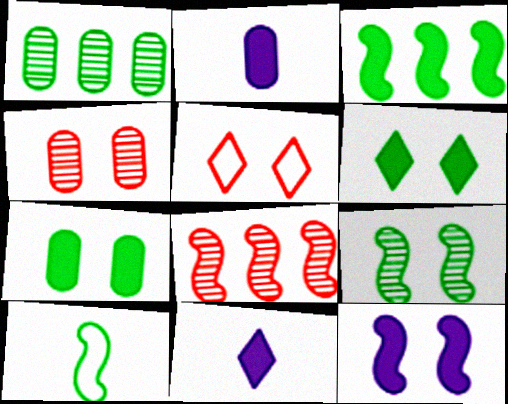[[1, 6, 10], 
[3, 9, 10], 
[8, 10, 12]]